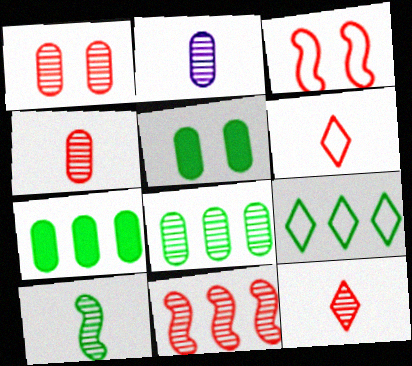[[1, 2, 8], 
[1, 11, 12], 
[2, 10, 12], 
[5, 9, 10]]